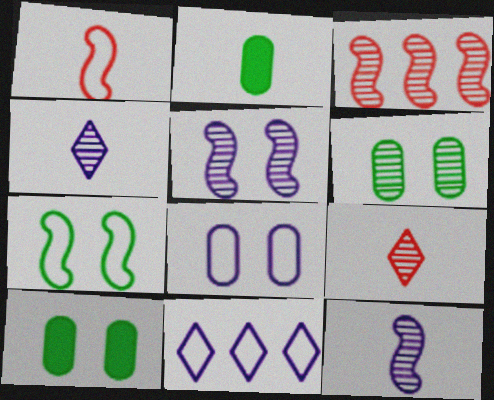[[1, 2, 4], 
[3, 4, 6]]